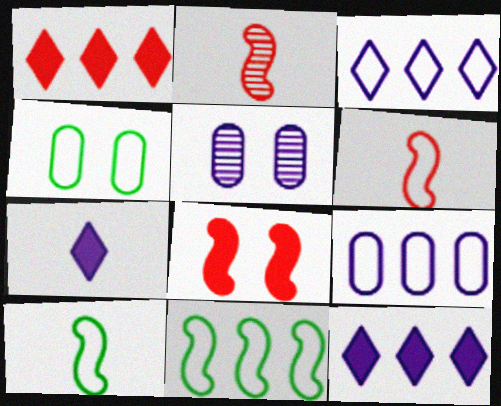[[1, 5, 10], 
[2, 4, 12], 
[3, 4, 6]]